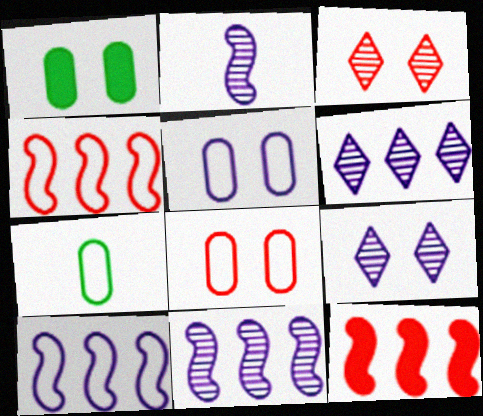[[7, 9, 12]]